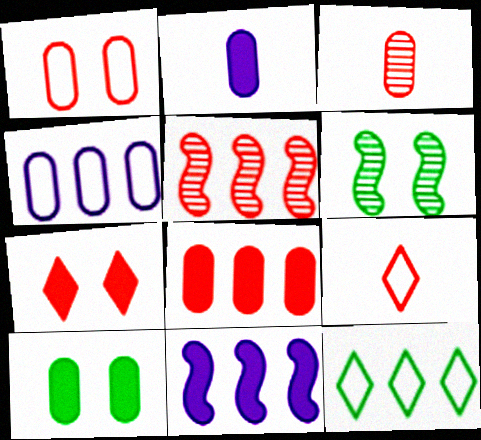[[1, 3, 8], 
[2, 8, 10], 
[3, 4, 10]]